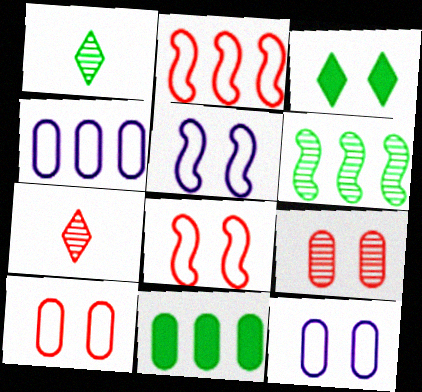[[3, 5, 9], 
[5, 7, 11]]